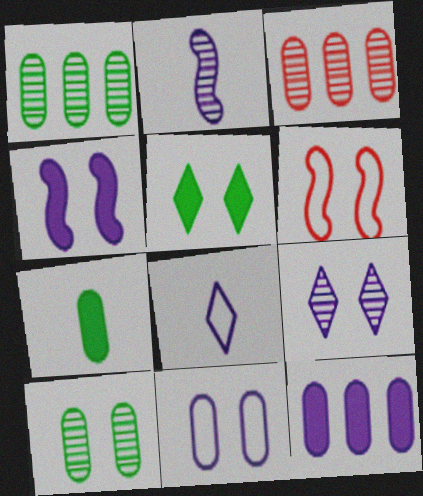[[3, 7, 11], 
[4, 9, 11]]